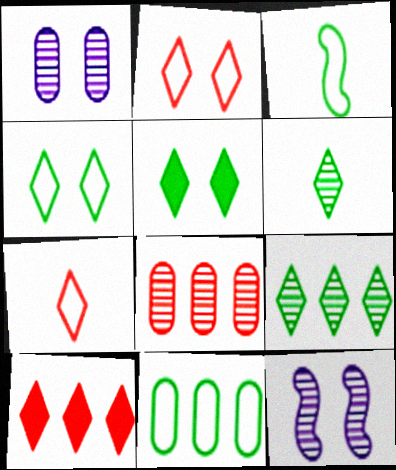[[1, 3, 10], 
[3, 4, 11], 
[6, 8, 12]]